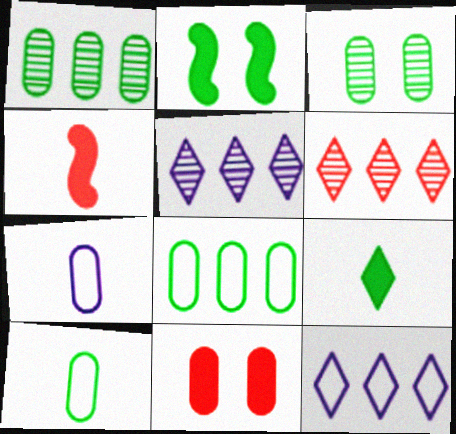[[1, 7, 11], 
[2, 6, 7], 
[3, 4, 12]]